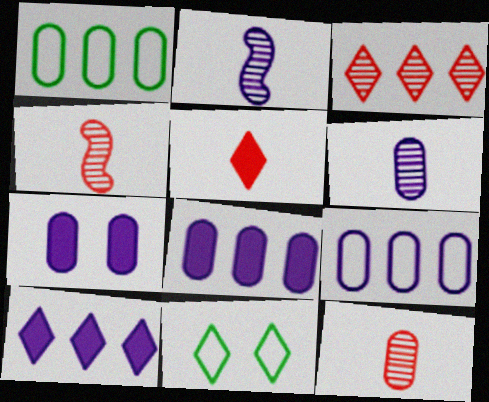[[1, 7, 12], 
[4, 8, 11], 
[6, 7, 9]]